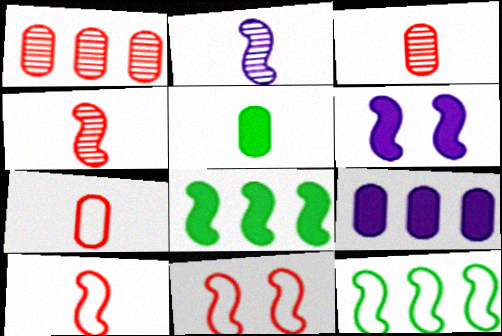[[2, 8, 11], 
[4, 6, 12]]